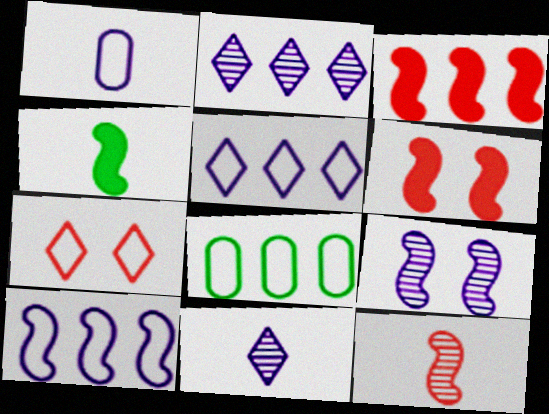[[2, 3, 8], 
[6, 8, 11]]